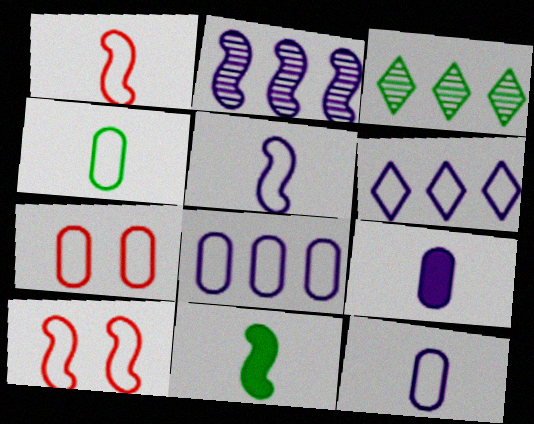[[2, 10, 11], 
[3, 9, 10], 
[4, 6, 10], 
[4, 7, 8]]